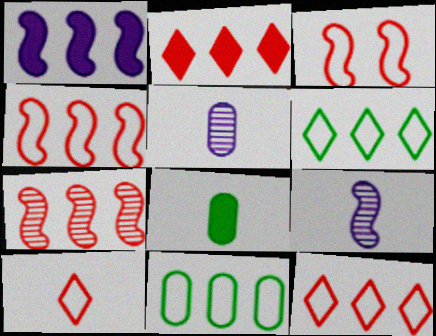[[8, 9, 10]]